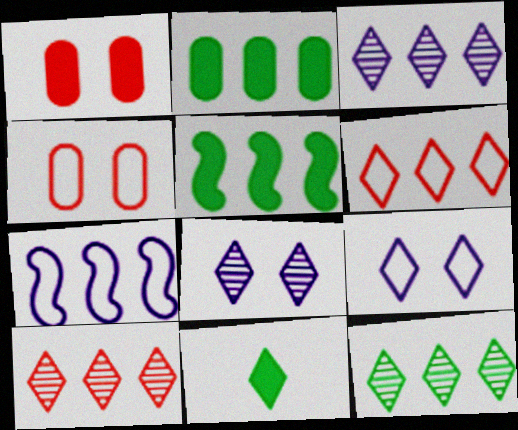[[2, 7, 10], 
[3, 10, 12], 
[6, 8, 11], 
[9, 10, 11]]